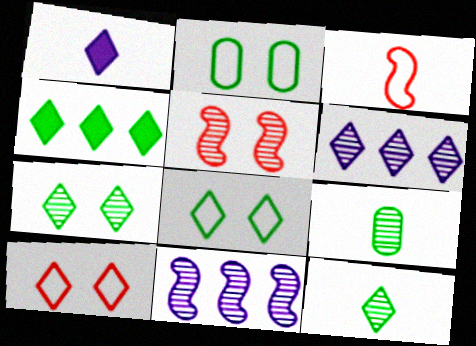[[1, 3, 9], 
[4, 8, 12], 
[5, 6, 9]]